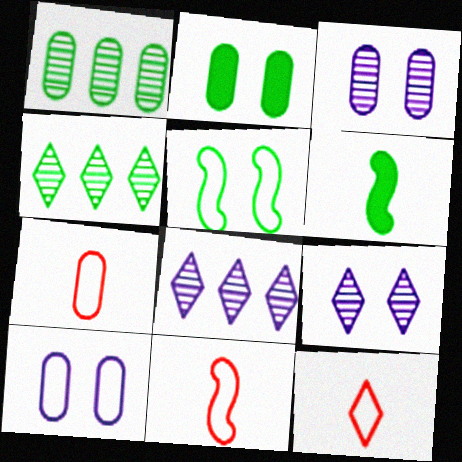[[2, 8, 11], 
[7, 11, 12]]